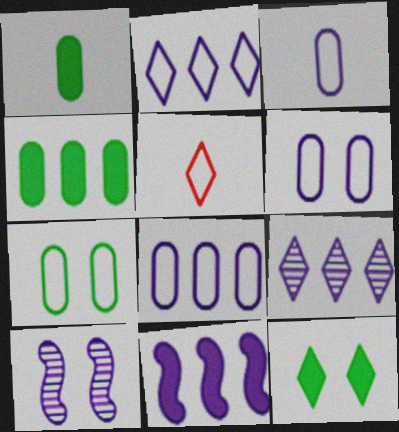[[3, 6, 8], 
[4, 5, 10], 
[5, 9, 12], 
[8, 9, 11]]